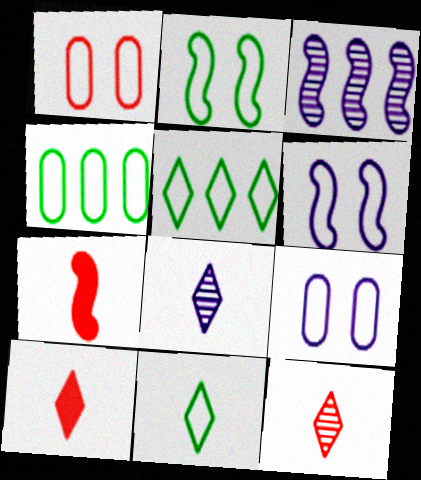[[2, 3, 7], 
[2, 4, 11], 
[8, 10, 11]]